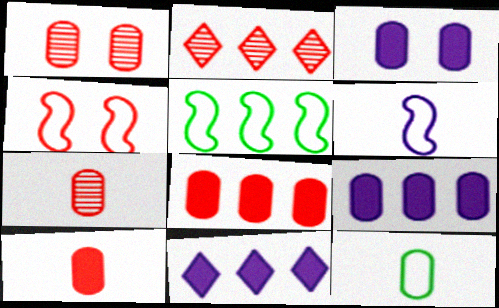[[1, 9, 12], 
[2, 4, 10], 
[2, 5, 9], 
[4, 5, 6]]